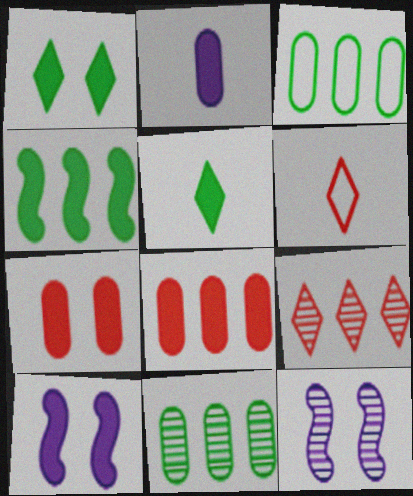[[1, 7, 10], 
[5, 8, 10], 
[6, 10, 11]]